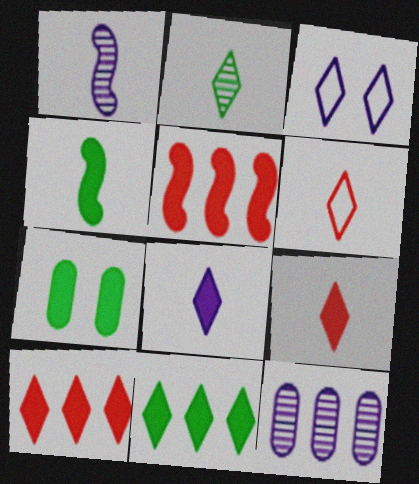[[2, 3, 10], 
[2, 6, 8], 
[4, 7, 11], 
[5, 7, 8]]